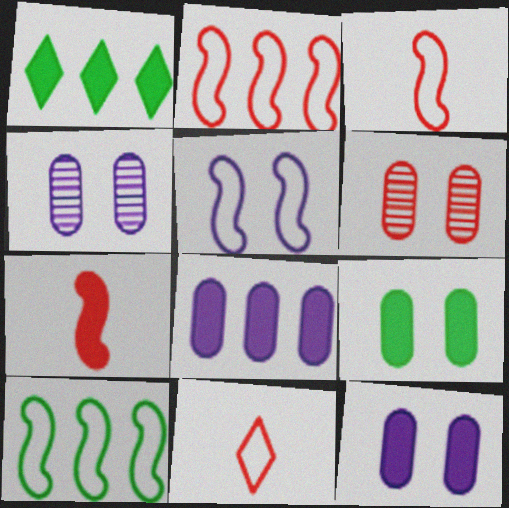[[1, 3, 4], 
[1, 7, 12], 
[3, 5, 10]]